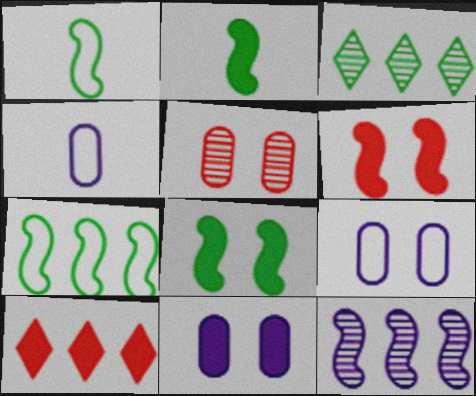[[1, 6, 12], 
[2, 10, 11], 
[3, 4, 6]]